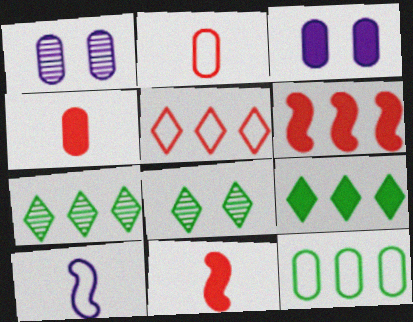[[1, 4, 12], 
[3, 9, 11]]